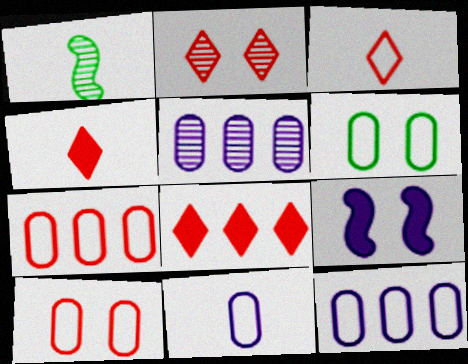[[1, 2, 5], 
[1, 4, 11], 
[2, 3, 8], 
[2, 6, 9], 
[6, 7, 11]]